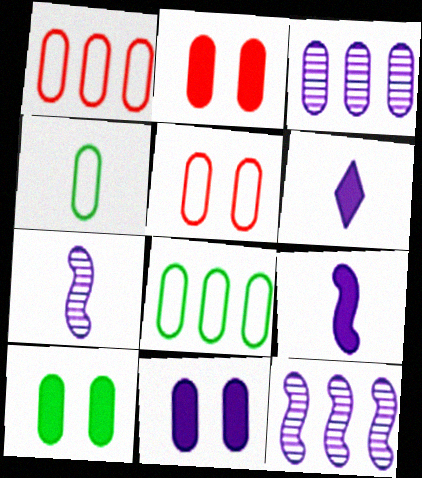[[2, 3, 4], 
[2, 10, 11]]